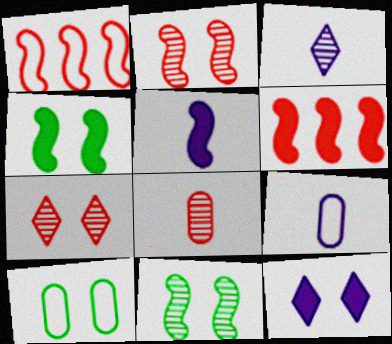[[1, 5, 11], 
[2, 10, 12], 
[3, 5, 9], 
[3, 6, 10], 
[4, 5, 6]]